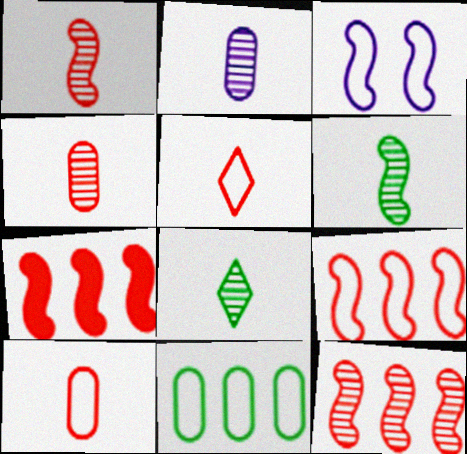[[1, 2, 8], 
[3, 5, 11], 
[3, 6, 7], 
[7, 9, 12]]